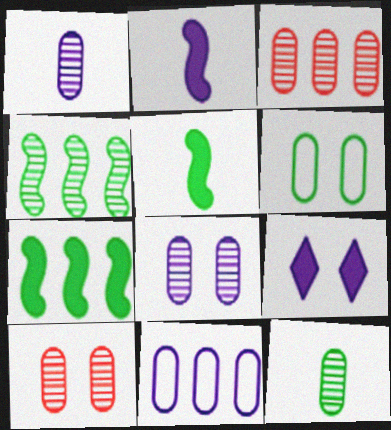[[3, 8, 12]]